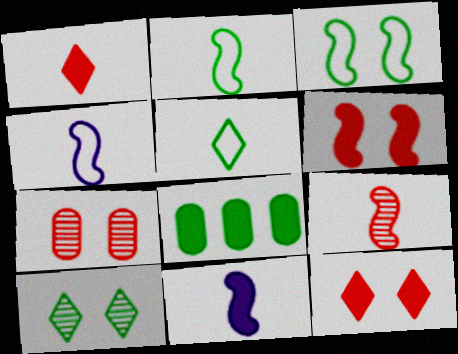[[2, 8, 10], 
[2, 9, 11], 
[8, 11, 12]]